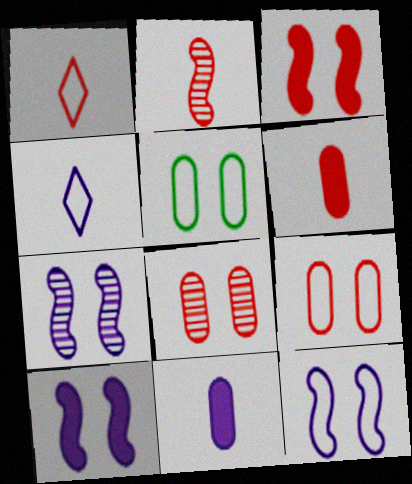[[1, 2, 6], 
[7, 10, 12]]